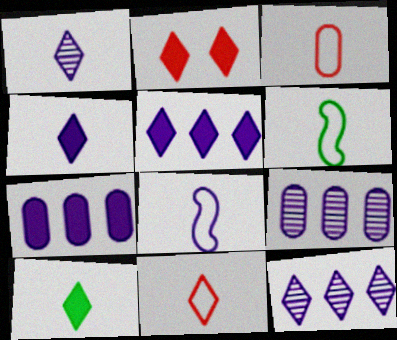[[1, 10, 11], 
[2, 5, 10], 
[2, 6, 9]]